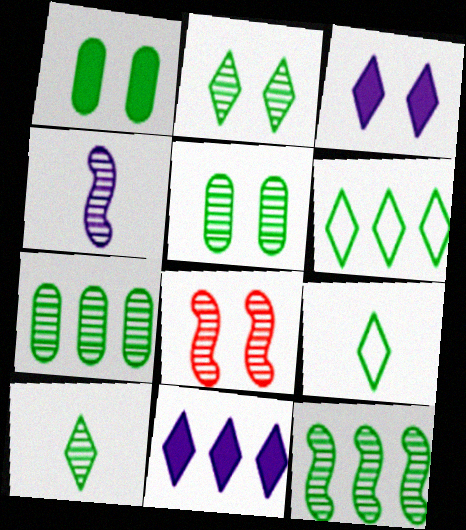[[1, 9, 12], 
[4, 8, 12], 
[5, 10, 12]]